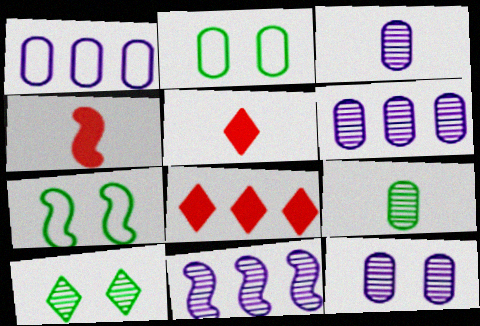[[1, 4, 10], 
[2, 5, 11], 
[3, 6, 12], 
[3, 7, 8], 
[4, 7, 11], 
[5, 6, 7]]